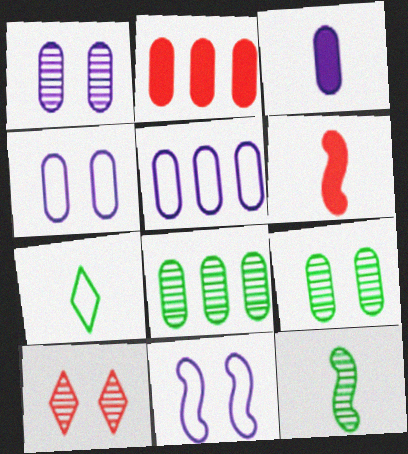[[1, 3, 5], 
[2, 5, 8]]